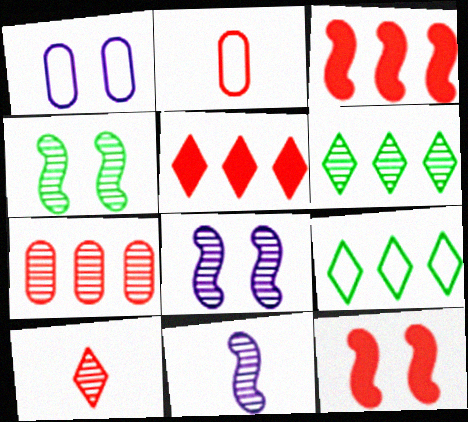[]